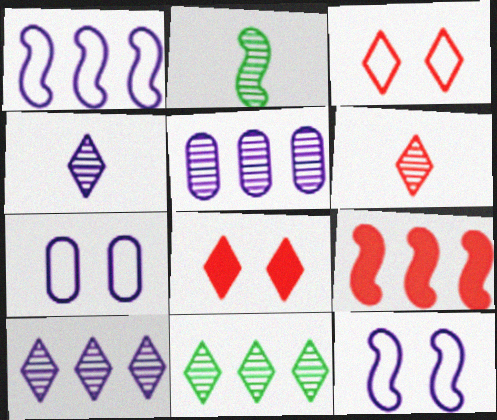[[2, 9, 12]]